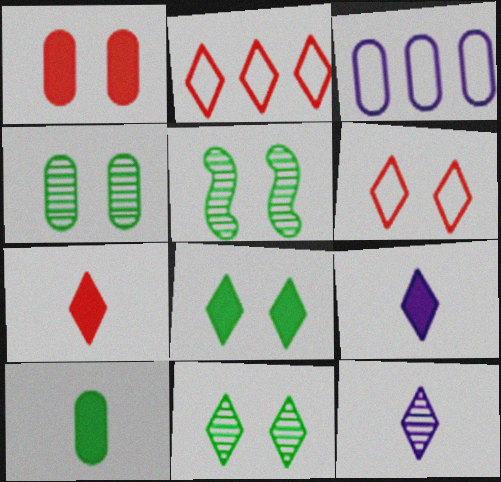[[2, 8, 12], 
[2, 9, 11], 
[3, 5, 7], 
[4, 5, 11]]